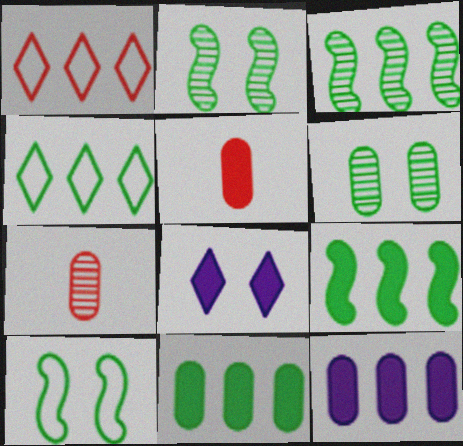[[1, 3, 12], 
[3, 4, 11], 
[5, 8, 9]]